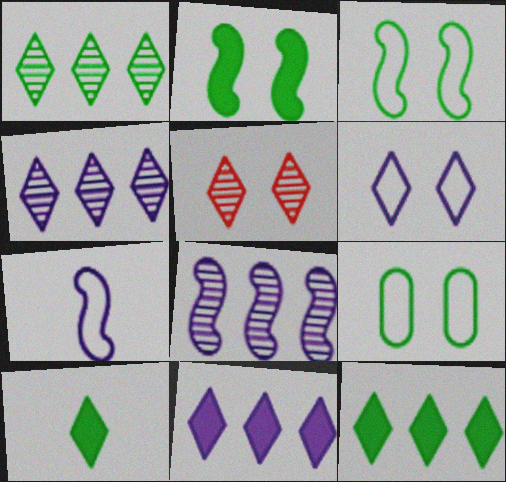[]